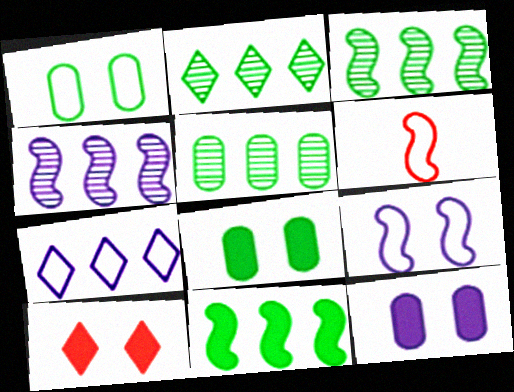[[1, 6, 7], 
[2, 3, 5], 
[2, 6, 12]]